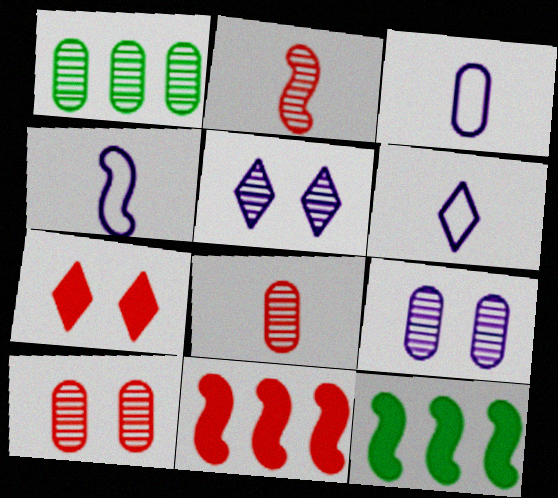[[1, 2, 5], 
[1, 4, 7], 
[1, 8, 9], 
[3, 4, 6], 
[6, 10, 12]]